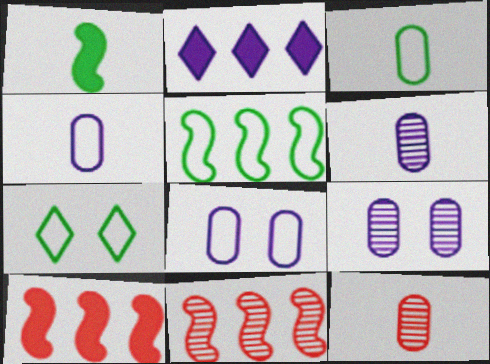[[3, 5, 7], 
[6, 7, 10]]